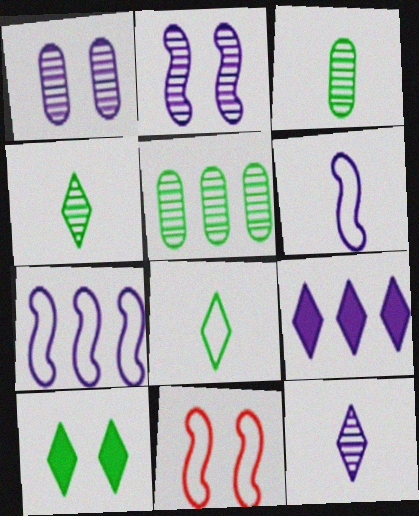[[1, 6, 9], 
[1, 10, 11], 
[3, 9, 11]]